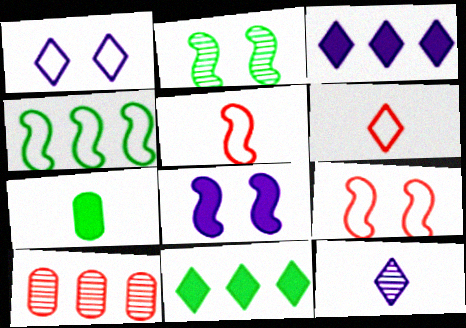[[1, 3, 12], 
[2, 8, 9], 
[2, 10, 12], 
[3, 4, 10], 
[5, 7, 12]]